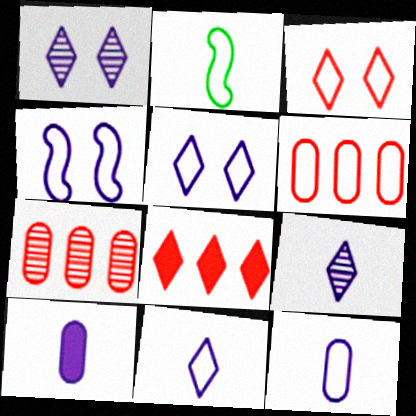[[2, 5, 6]]